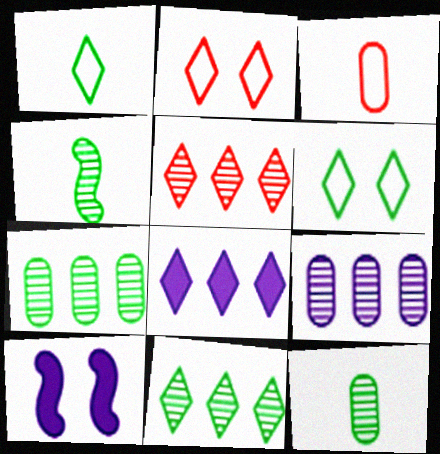[[3, 10, 11]]